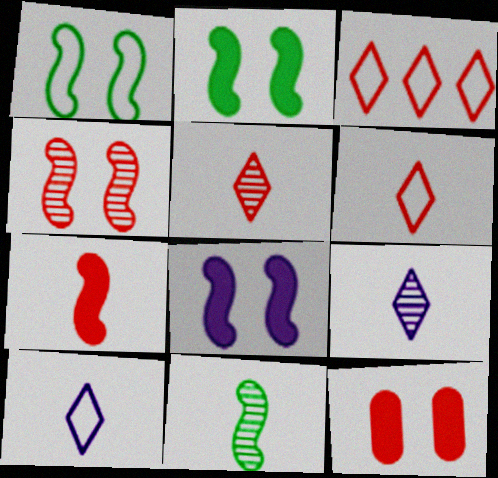[[1, 4, 8]]